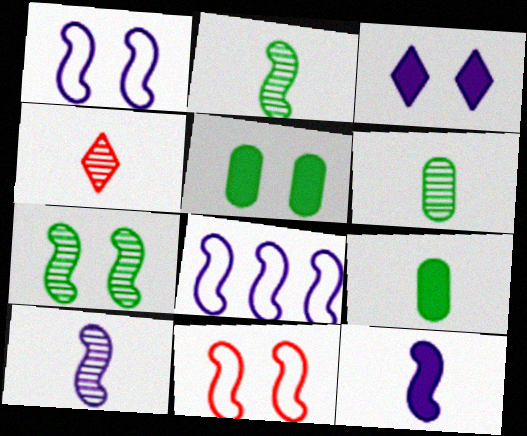[[4, 5, 8], 
[4, 6, 10]]